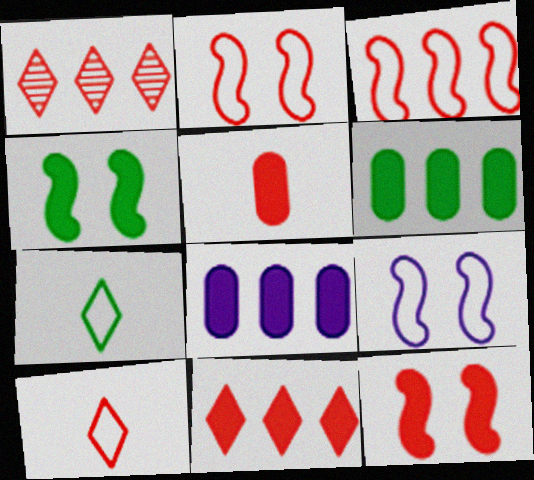[[1, 2, 5], 
[5, 11, 12]]